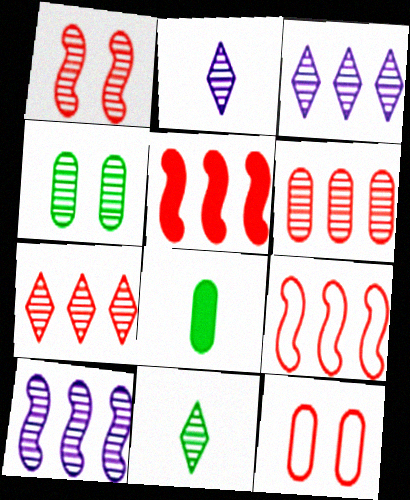[]